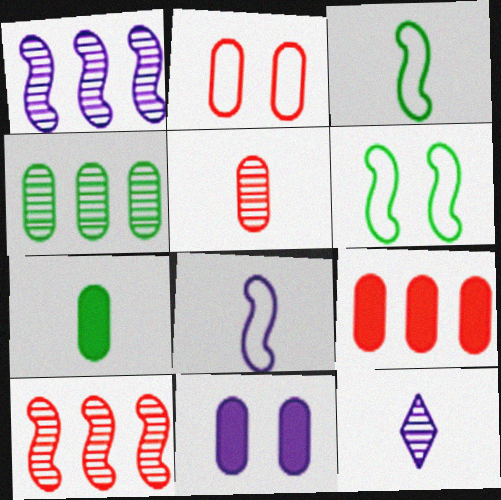[[2, 5, 9], 
[6, 9, 12], 
[7, 9, 11]]